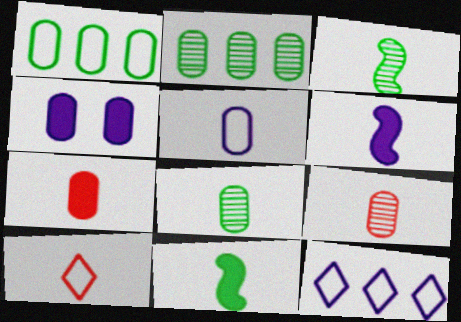[[1, 4, 9], 
[5, 7, 8], 
[6, 8, 10]]